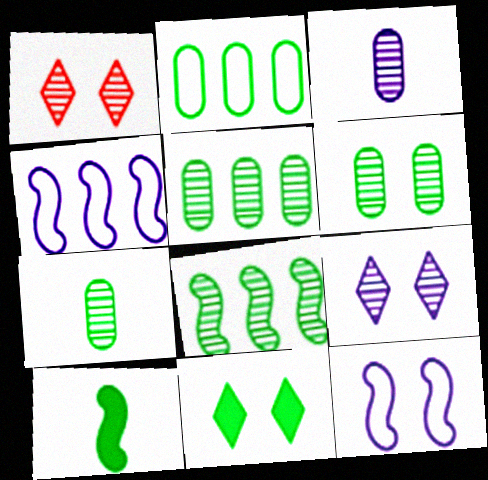[[1, 3, 8], 
[5, 6, 7]]